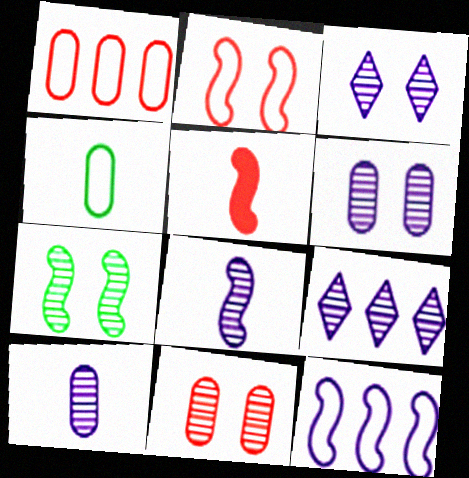[[3, 7, 11], 
[5, 7, 12], 
[6, 8, 9]]